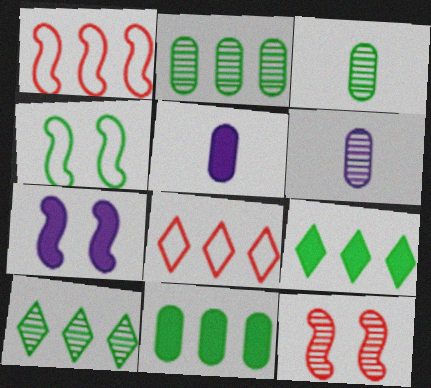[[3, 4, 9], 
[3, 7, 8], 
[4, 7, 12], 
[6, 10, 12]]